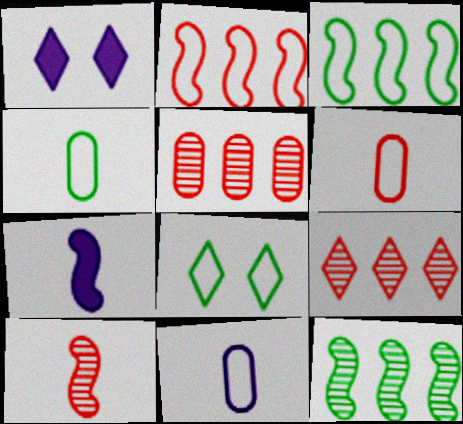[[1, 6, 12], 
[2, 8, 11], 
[3, 4, 8], 
[4, 6, 11], 
[5, 7, 8]]